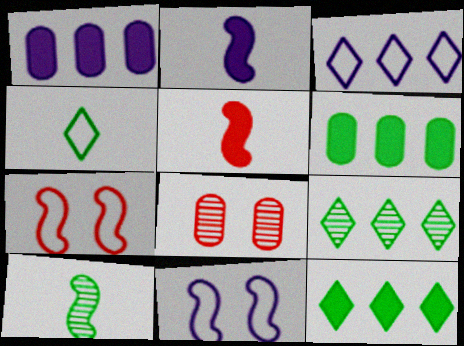[]